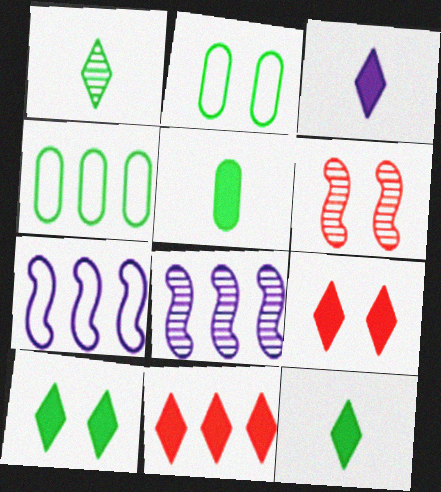[[3, 4, 6], 
[3, 10, 11], 
[4, 8, 11]]